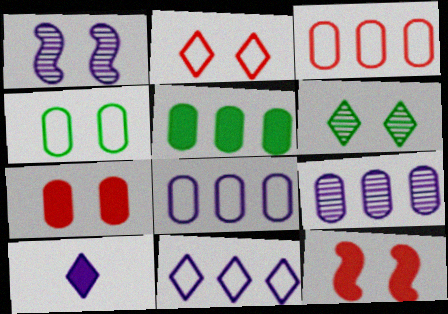[[1, 8, 10], 
[3, 5, 9], 
[5, 10, 12]]